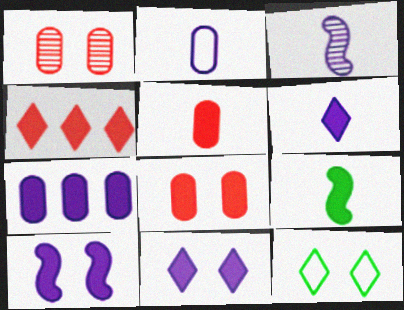[[1, 10, 12], 
[2, 3, 6], 
[5, 6, 9], 
[6, 7, 10]]